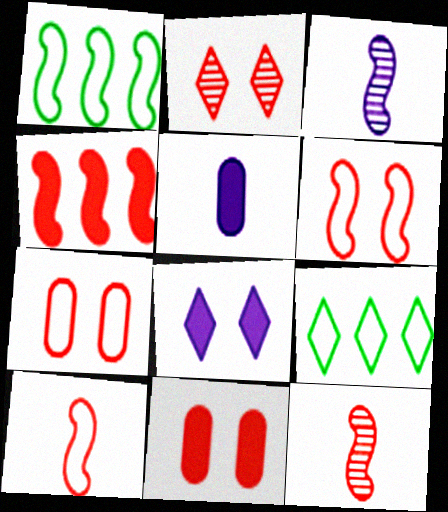[[1, 2, 5], 
[2, 6, 11], 
[3, 9, 11], 
[4, 6, 12]]